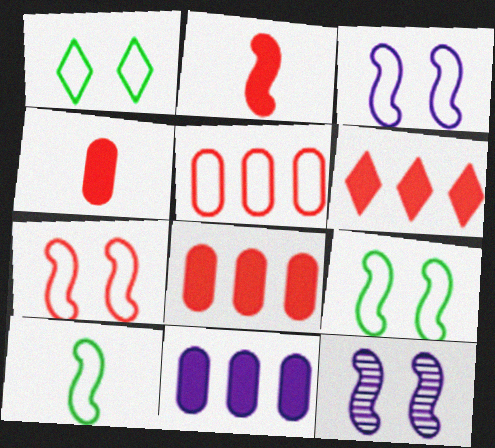[[3, 7, 9]]